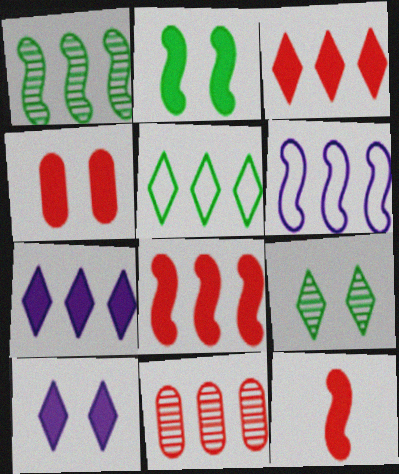[[1, 6, 8], 
[2, 4, 10], 
[3, 4, 12]]